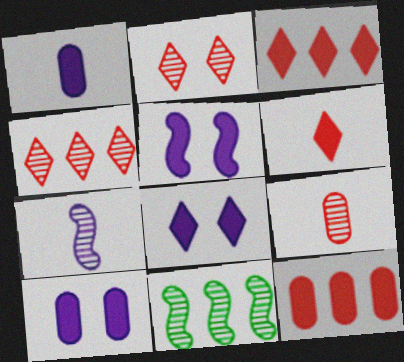[[5, 8, 10]]